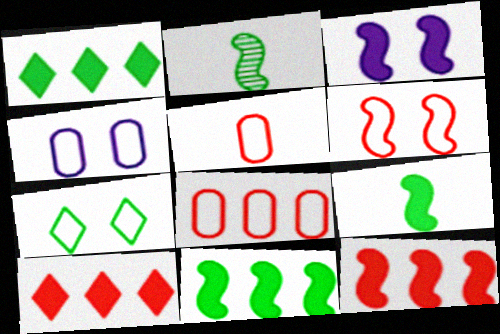[[2, 4, 10], 
[3, 9, 12], 
[4, 6, 7]]